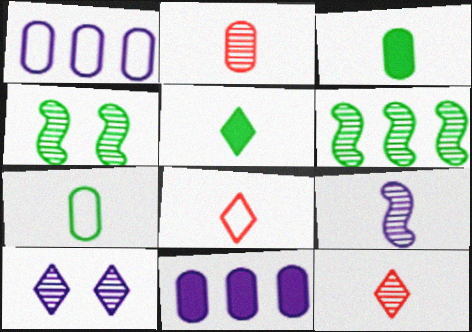[[2, 6, 10], 
[3, 8, 9], 
[4, 8, 11]]